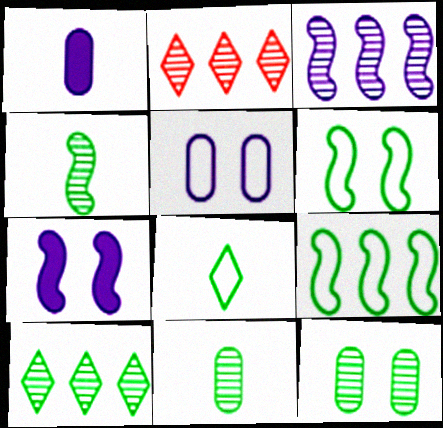[[1, 2, 6], 
[4, 10, 12]]